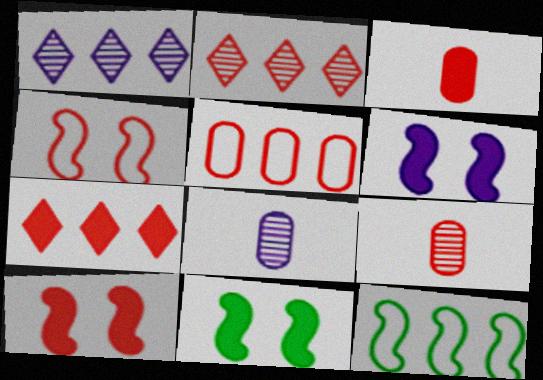[[2, 3, 4], 
[3, 7, 10], 
[4, 7, 9], 
[6, 10, 11]]